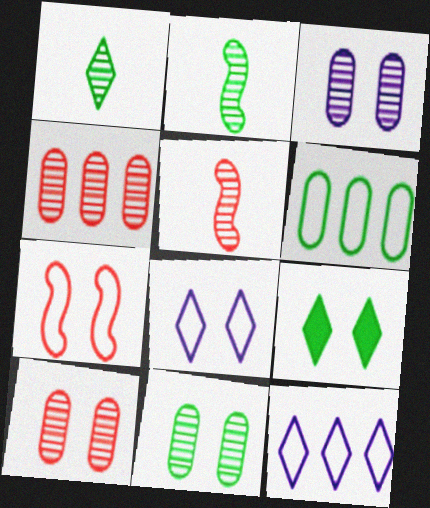[[2, 6, 9], 
[3, 7, 9], 
[3, 10, 11]]